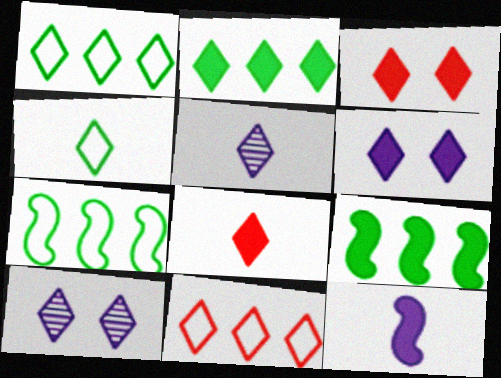[[1, 3, 5], 
[1, 8, 10], 
[2, 6, 8], 
[4, 5, 8]]